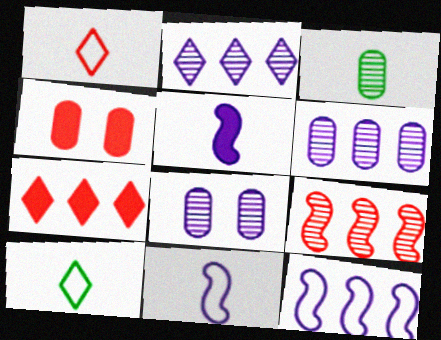[[1, 3, 5], 
[1, 4, 9]]